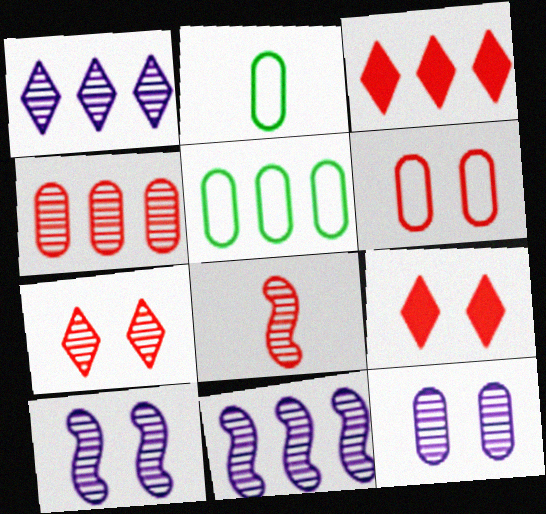[[2, 3, 10], 
[2, 9, 11], 
[3, 5, 11], 
[3, 6, 8], 
[4, 7, 8]]